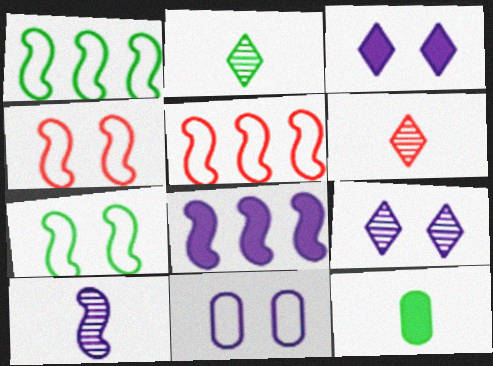[[5, 9, 12]]